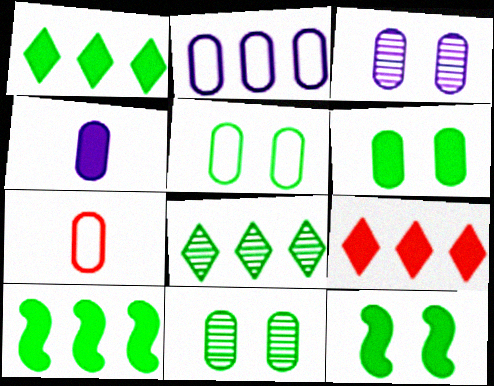[[2, 3, 4], 
[2, 5, 7], 
[4, 9, 12], 
[5, 6, 11]]